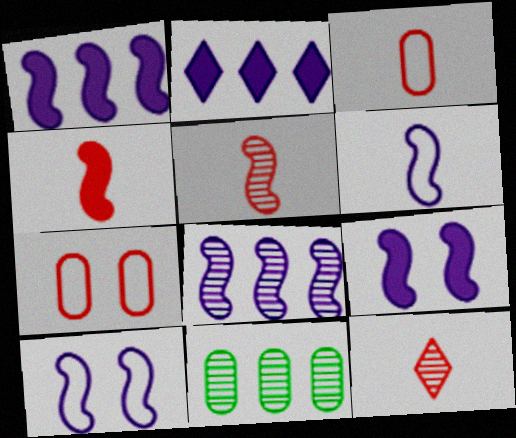[[3, 4, 12], 
[6, 8, 9]]